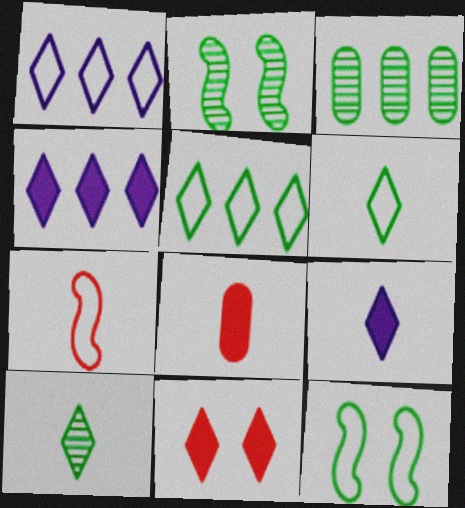[[1, 2, 8], 
[1, 10, 11], 
[2, 3, 10]]